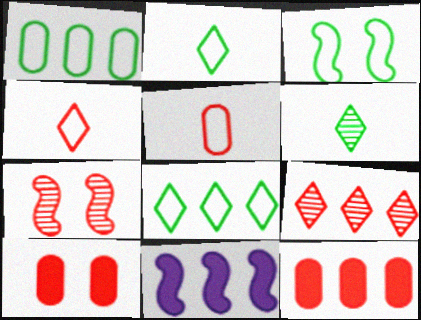[[1, 2, 3], 
[1, 9, 11], 
[4, 7, 12]]